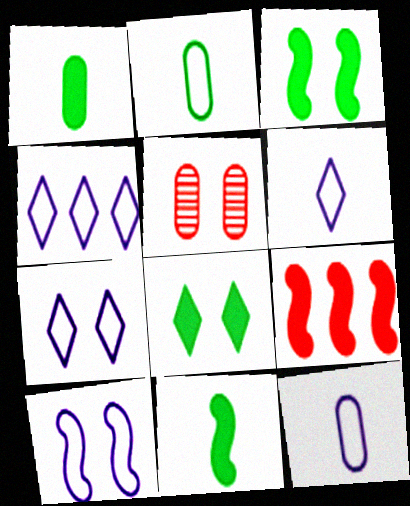[[3, 5, 7], 
[4, 5, 11], 
[4, 6, 7], 
[4, 10, 12], 
[5, 8, 10]]